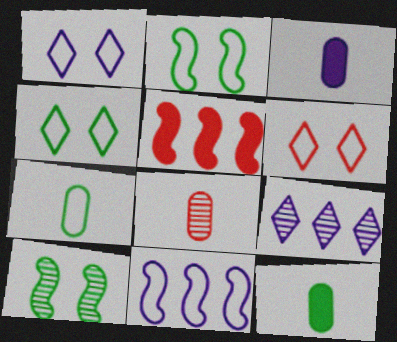[[1, 4, 6], 
[3, 7, 8], 
[5, 6, 8], 
[6, 7, 11], 
[8, 9, 10]]